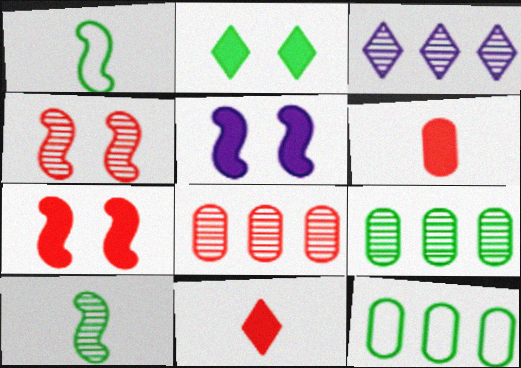[[1, 2, 9], 
[2, 10, 12]]